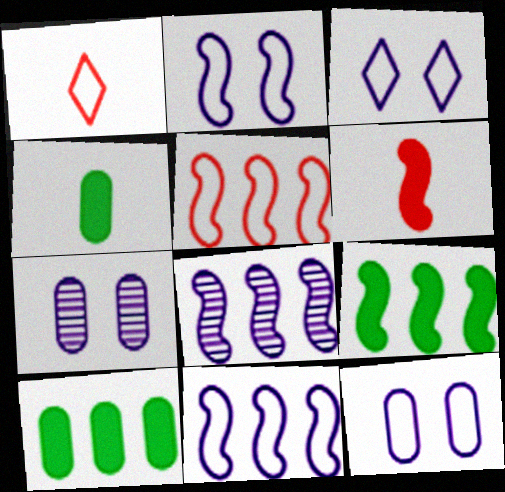[[1, 7, 9], 
[2, 3, 12], 
[5, 8, 9]]